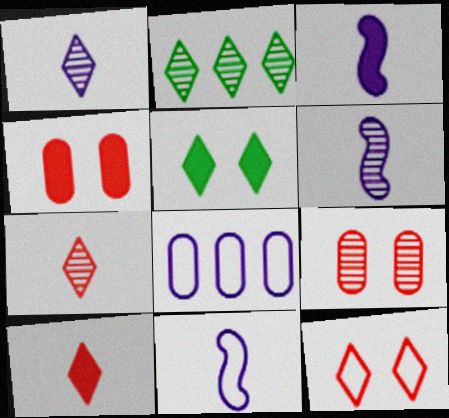[[2, 4, 11], 
[2, 6, 9], 
[3, 6, 11]]